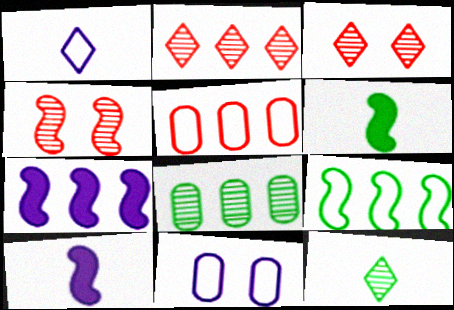[[2, 6, 11], 
[4, 9, 10]]